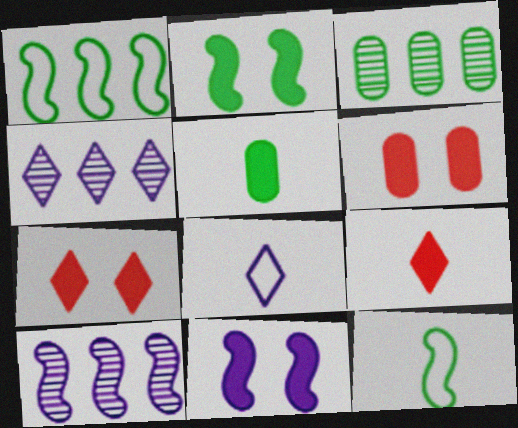[[4, 6, 12]]